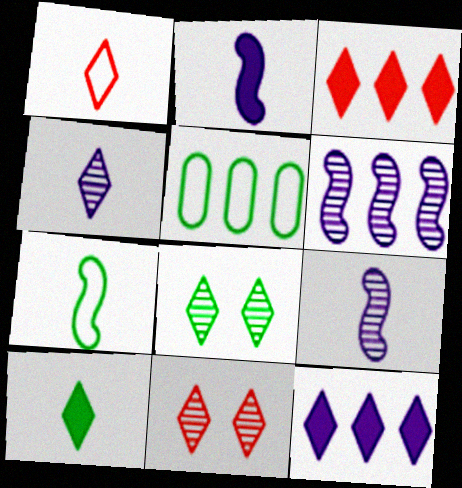[[1, 3, 11], 
[1, 4, 10], 
[1, 8, 12], 
[2, 5, 11], 
[3, 5, 6]]